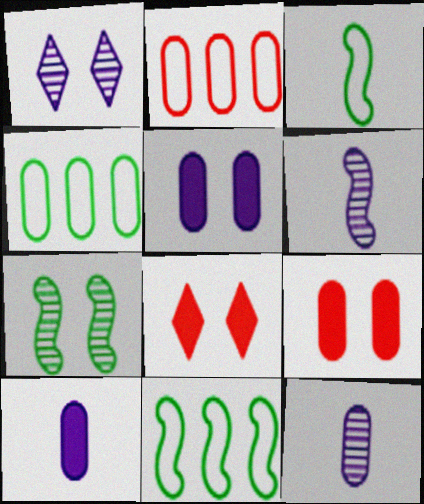[[4, 6, 8], 
[4, 9, 12], 
[8, 11, 12]]